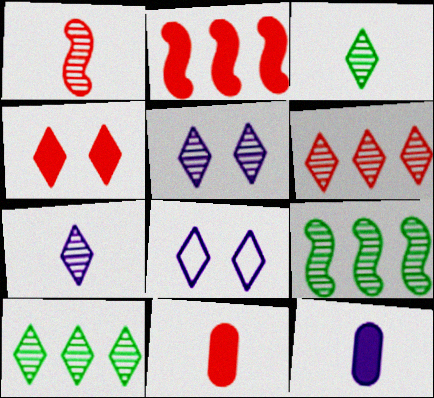[[2, 4, 11], 
[3, 5, 6], 
[8, 9, 11]]